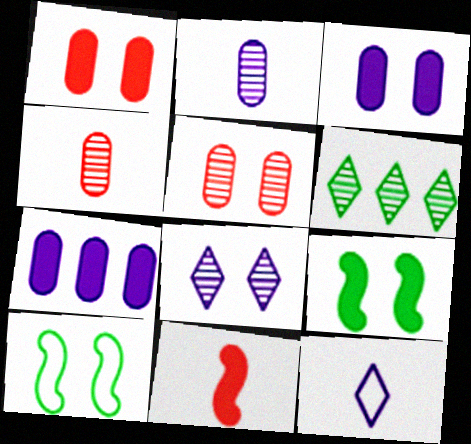[[1, 8, 10]]